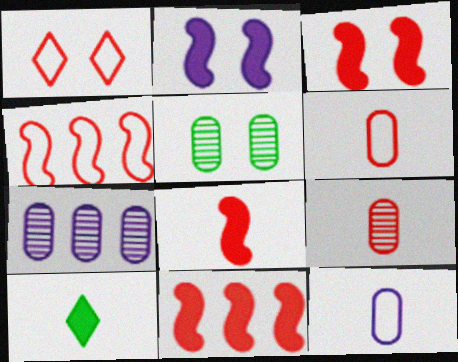[[1, 2, 5], 
[1, 4, 6], 
[1, 9, 11], 
[3, 8, 11], 
[5, 7, 9]]